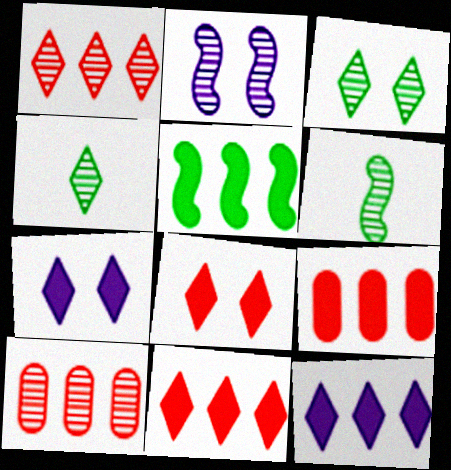[[2, 4, 10], 
[5, 9, 12]]